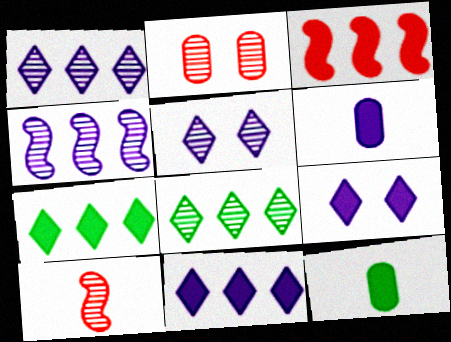[[3, 9, 12]]